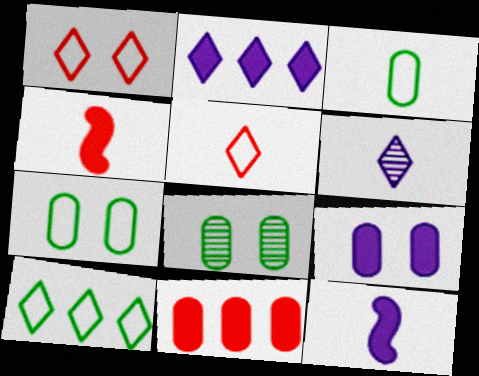[[2, 9, 12], 
[3, 4, 6]]